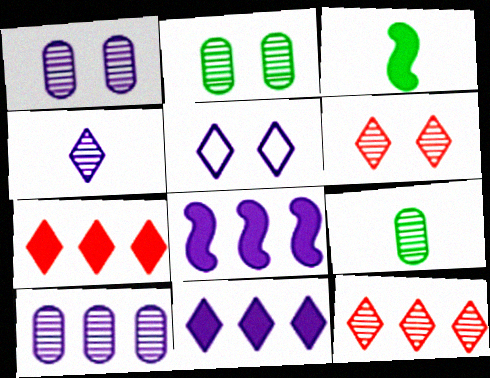[[4, 5, 11]]